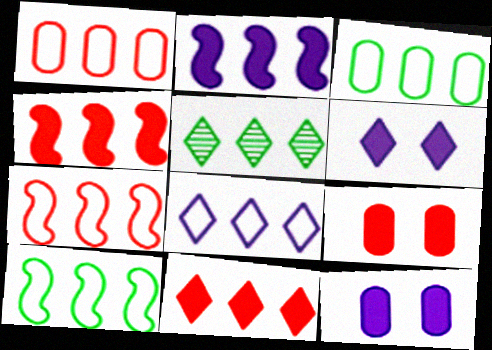[[1, 2, 5], 
[1, 8, 10], 
[3, 7, 8], 
[5, 8, 11]]